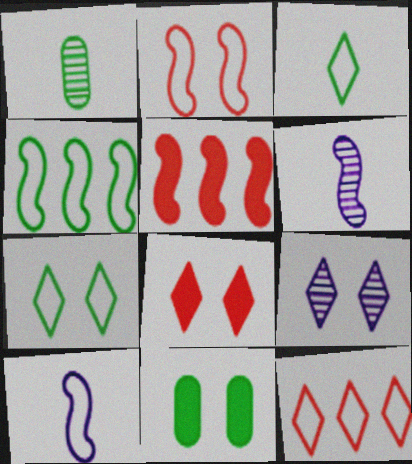[[2, 4, 10], 
[2, 9, 11], 
[6, 11, 12], 
[7, 8, 9]]